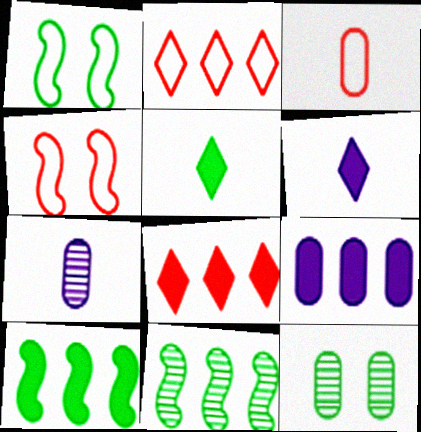[[1, 7, 8], 
[2, 3, 4], 
[2, 9, 11], 
[3, 9, 12], 
[8, 9, 10]]